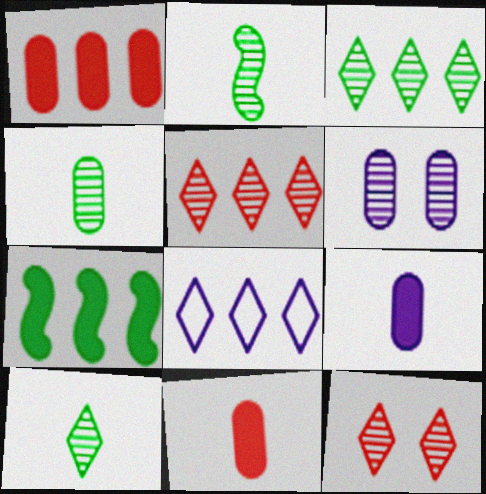[[2, 4, 10], 
[2, 5, 6]]